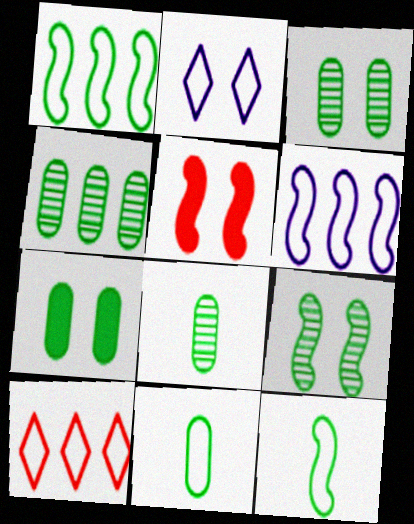[[2, 3, 5], 
[3, 4, 8], 
[4, 7, 11]]